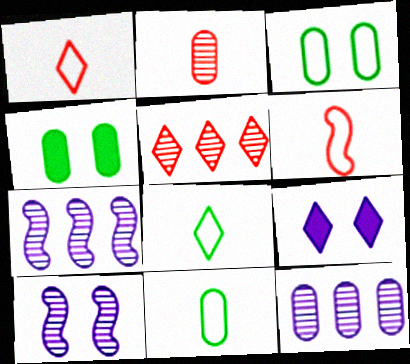[[1, 4, 7], 
[5, 8, 9]]